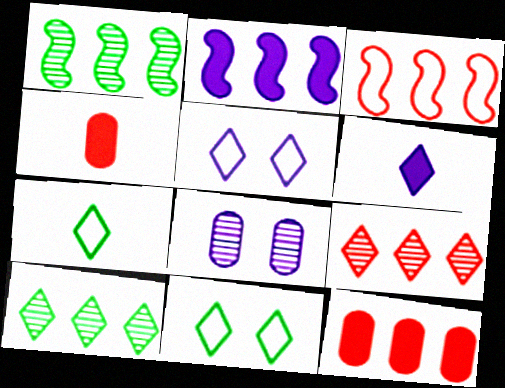[[1, 2, 3], 
[1, 4, 5], 
[3, 9, 12], 
[6, 9, 11]]